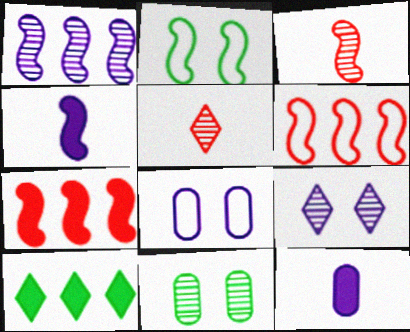[[1, 5, 11], 
[3, 8, 10]]